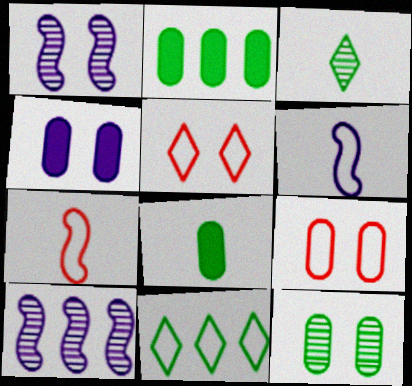[[4, 9, 12], 
[5, 8, 10], 
[6, 9, 11]]